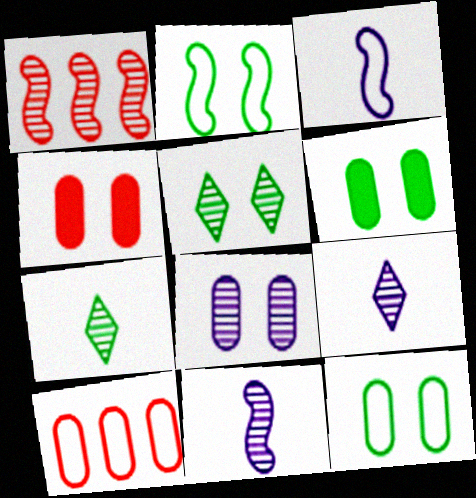[[1, 7, 8], 
[2, 5, 6], 
[4, 8, 12]]